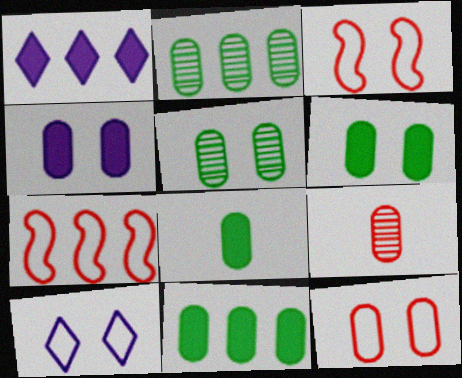[[1, 2, 7], 
[4, 5, 12], 
[6, 8, 11]]